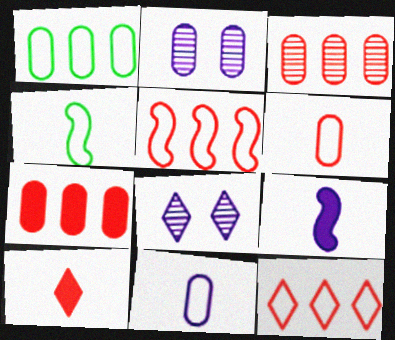[[4, 7, 8]]